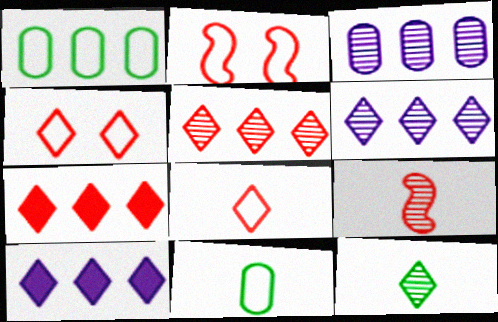[[4, 10, 12]]